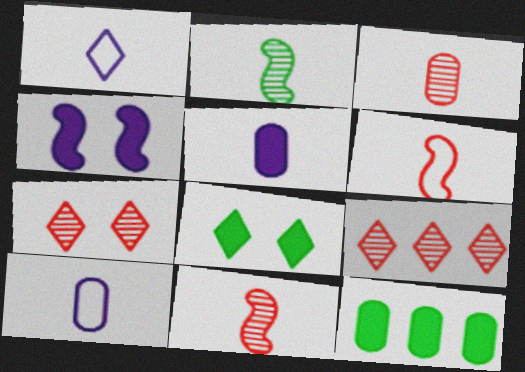[[1, 8, 9]]